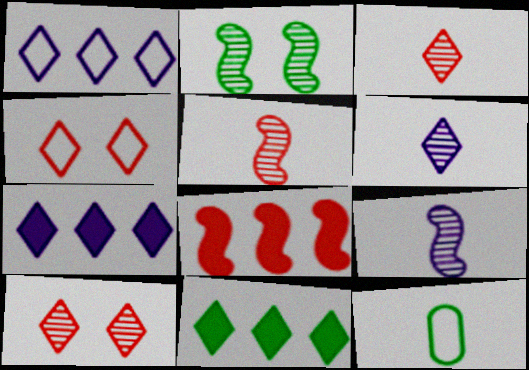[[2, 11, 12], 
[4, 6, 11]]